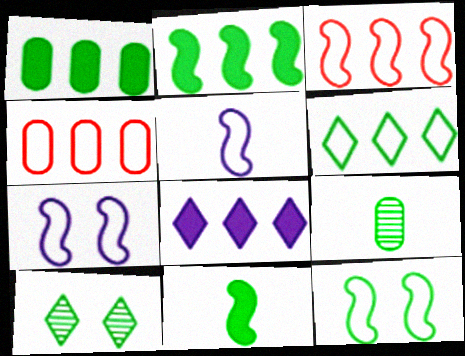[[3, 5, 12]]